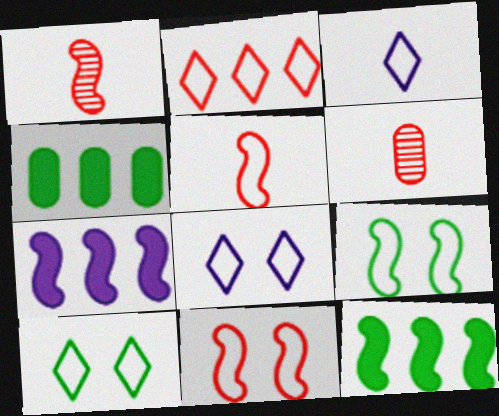[[1, 4, 8], 
[1, 7, 9], 
[2, 3, 10], 
[6, 7, 10], 
[6, 8, 12]]